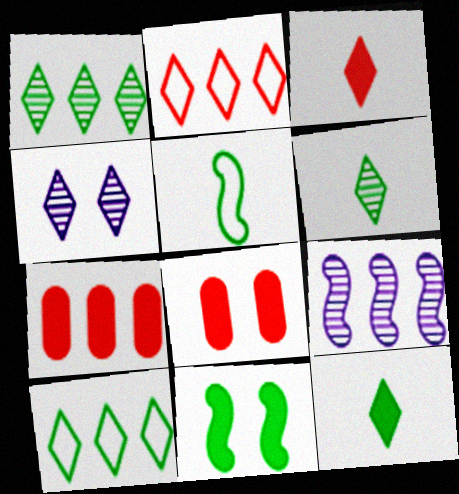[[2, 4, 12], 
[3, 4, 10], 
[4, 5, 7], 
[7, 9, 10]]